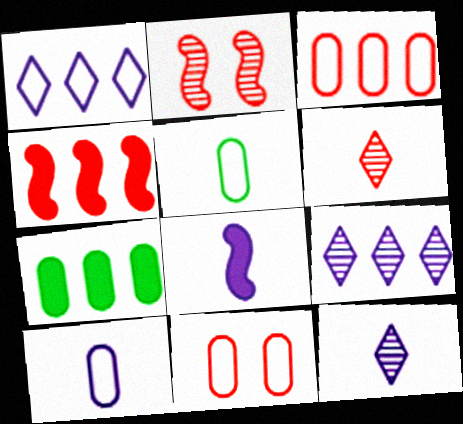[[4, 6, 11], 
[5, 6, 8], 
[8, 10, 12]]